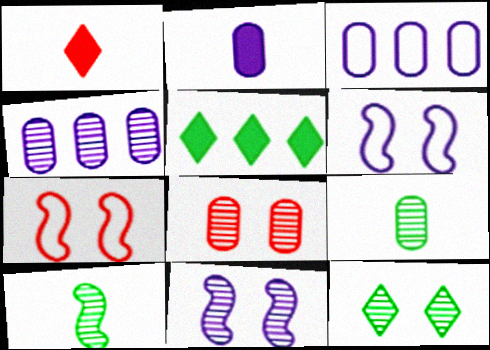[[4, 8, 9], 
[8, 11, 12]]